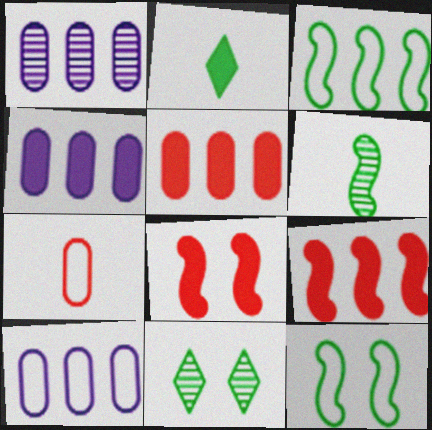[[1, 4, 10], 
[2, 4, 8]]